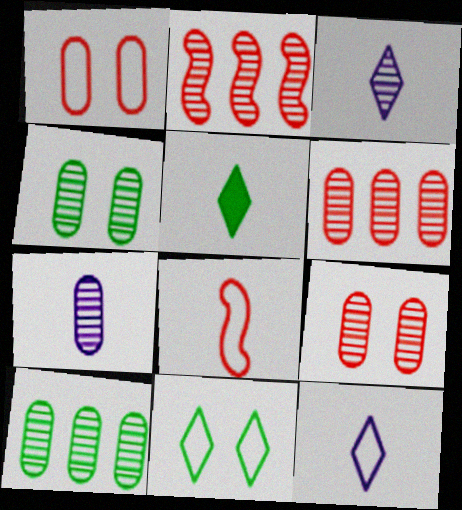[[2, 3, 4], 
[4, 6, 7], 
[5, 7, 8], 
[7, 9, 10]]